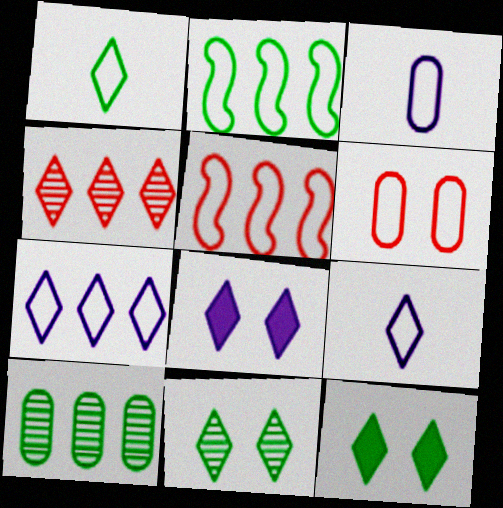[[1, 4, 8], 
[2, 6, 9], 
[4, 9, 12]]